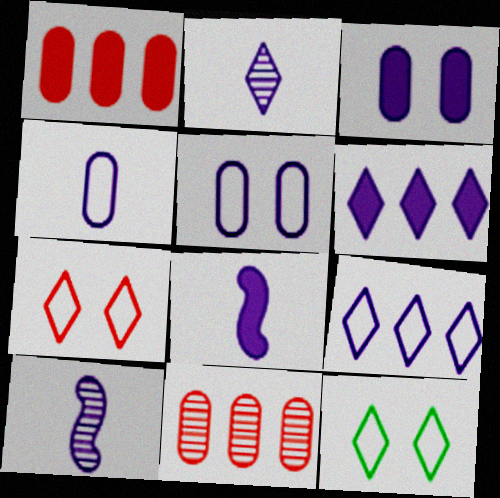[[1, 10, 12], 
[2, 4, 8], 
[3, 6, 8], 
[3, 9, 10], 
[5, 6, 10], 
[8, 11, 12]]